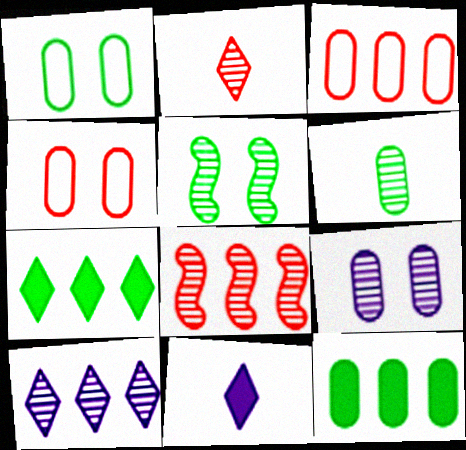[[1, 6, 12], 
[1, 8, 11], 
[3, 5, 11]]